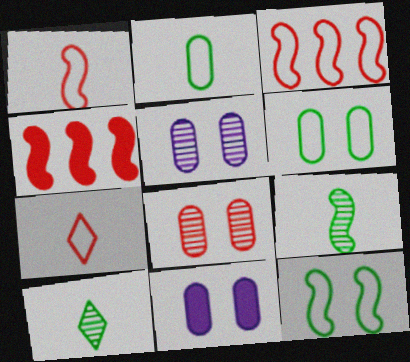[[3, 10, 11], 
[4, 7, 8], 
[6, 8, 11]]